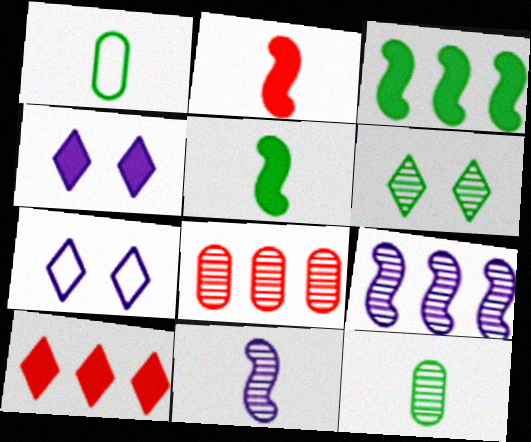[[1, 3, 6], 
[5, 7, 8], 
[6, 8, 11]]